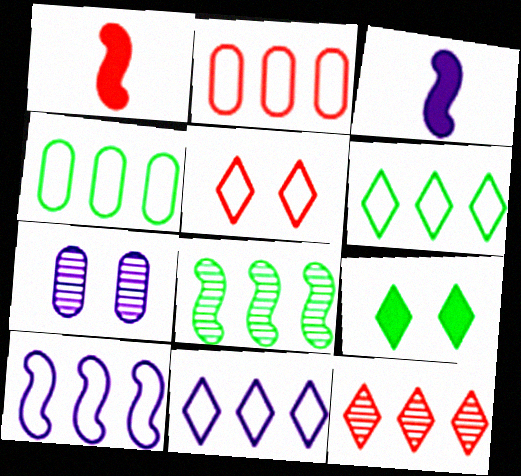[[1, 6, 7], 
[2, 6, 10], 
[3, 7, 11]]